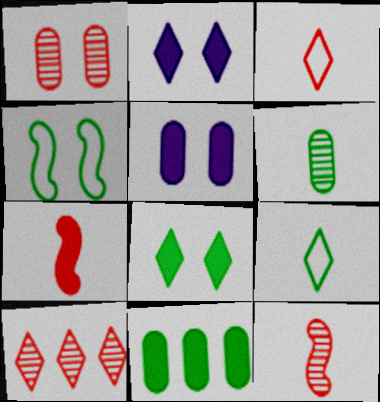[[1, 2, 4], 
[1, 10, 12], 
[2, 7, 11], 
[2, 9, 10]]